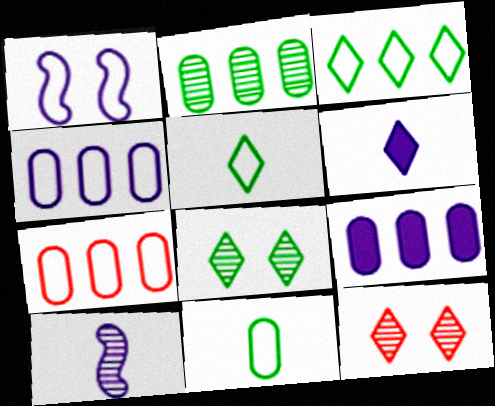[[1, 5, 7], 
[2, 7, 9], 
[2, 10, 12], 
[3, 6, 12]]